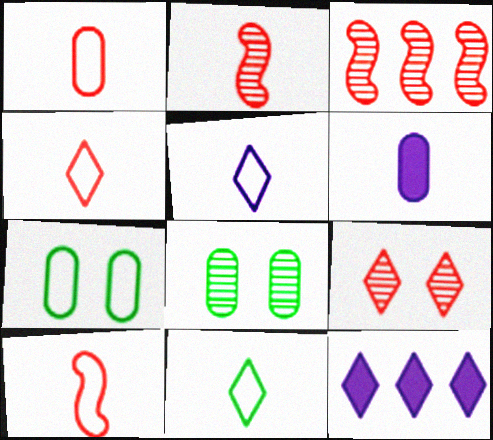[[1, 4, 10], 
[2, 6, 11], 
[2, 7, 12], 
[4, 5, 11], 
[8, 10, 12], 
[9, 11, 12]]